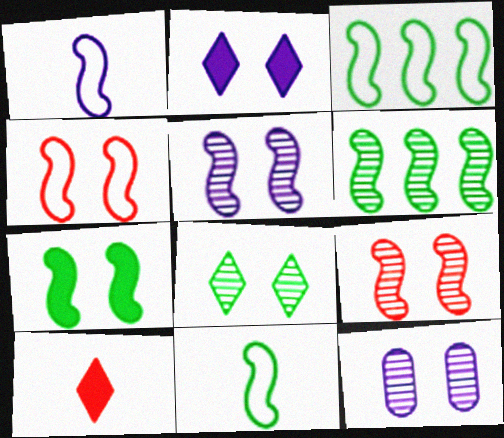[[1, 3, 4], 
[3, 10, 12], 
[4, 5, 7], 
[6, 7, 11], 
[8, 9, 12]]